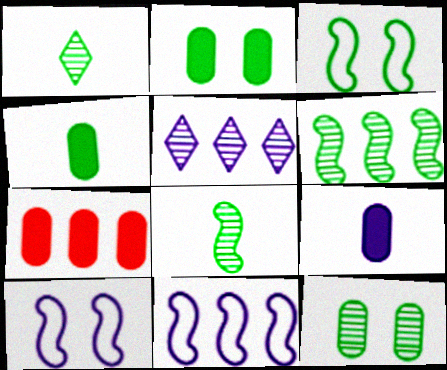[[1, 6, 12], 
[1, 7, 10], 
[2, 7, 9], 
[5, 9, 10]]